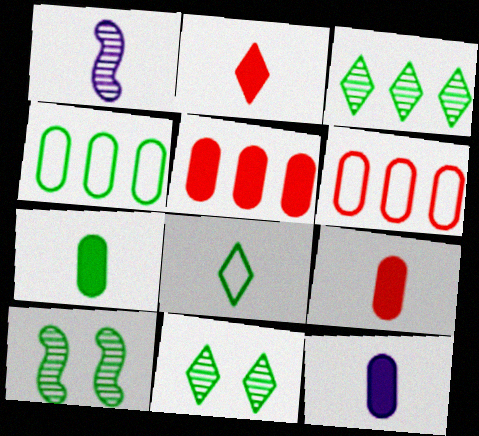[[1, 8, 9], 
[7, 9, 12]]